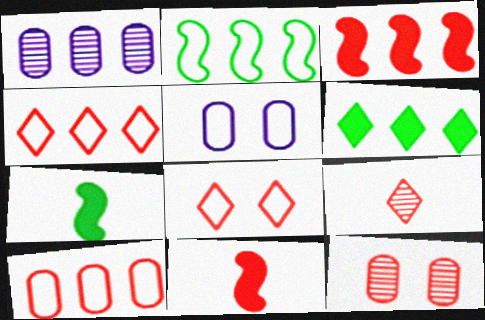[[1, 7, 8], 
[4, 11, 12]]